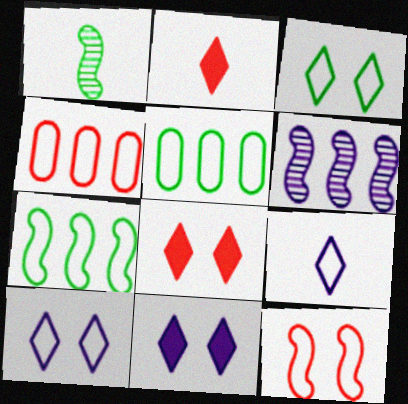[[1, 4, 11], 
[5, 9, 12]]